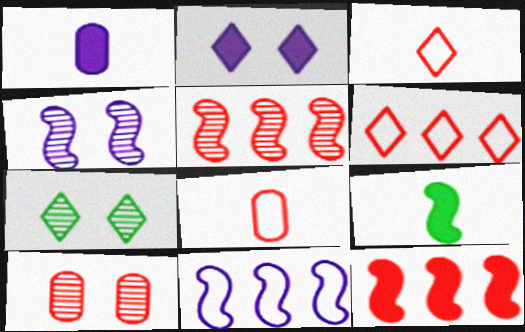[[3, 10, 12], 
[4, 7, 10]]